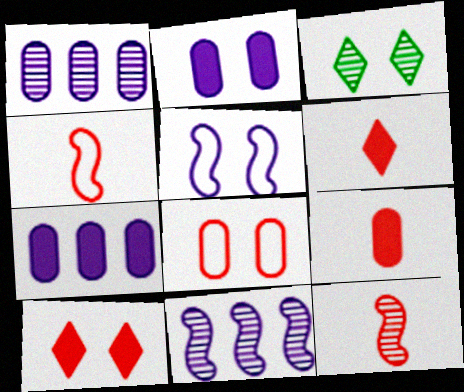[[1, 3, 12], 
[3, 4, 7]]